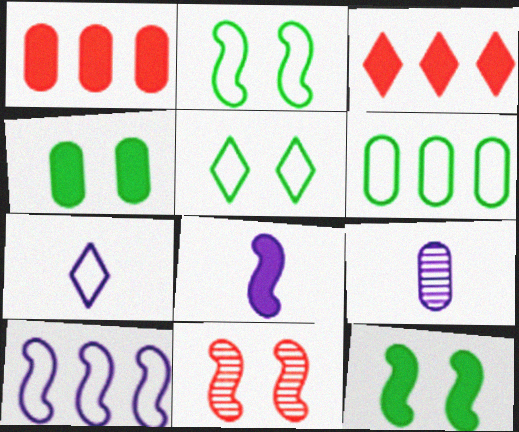[[2, 3, 9], 
[3, 4, 8], 
[7, 8, 9]]